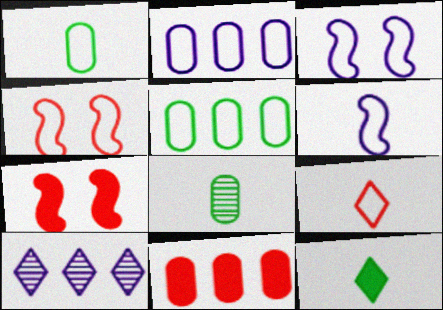[[1, 6, 9], 
[1, 7, 10], 
[3, 5, 9]]